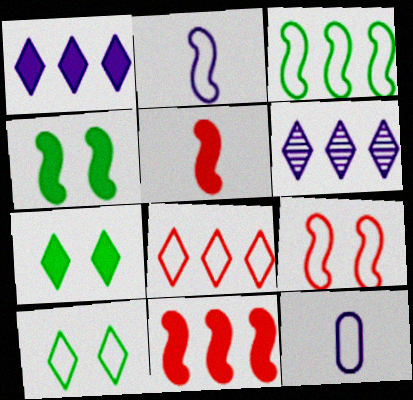[[2, 3, 9]]